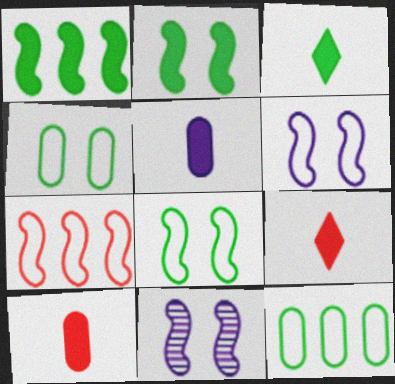[[9, 11, 12]]